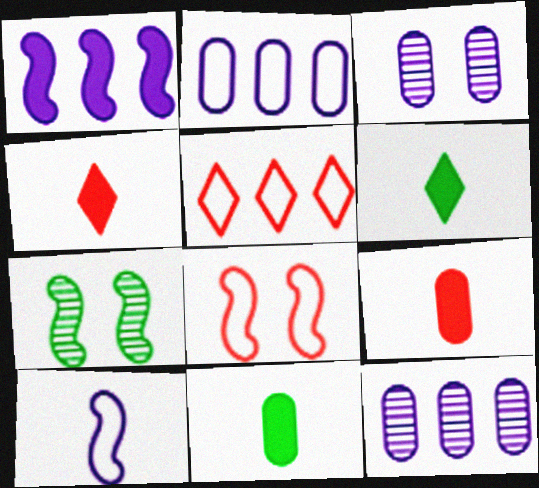[[2, 4, 7], 
[6, 8, 12]]